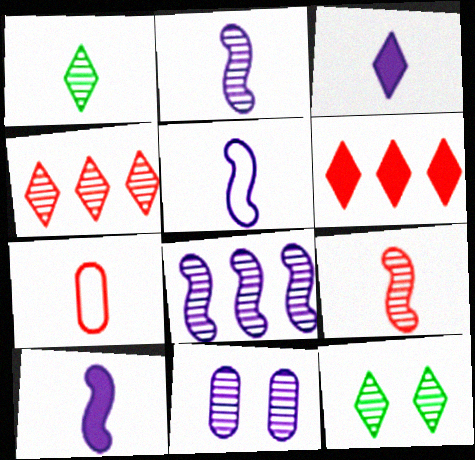[[1, 7, 10], 
[2, 5, 10]]